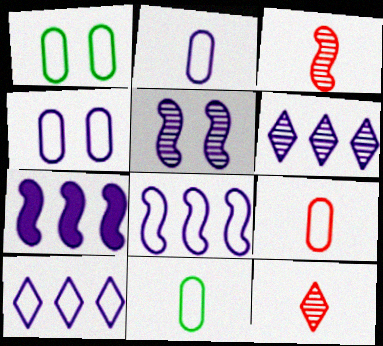[[1, 7, 12], 
[2, 9, 11]]